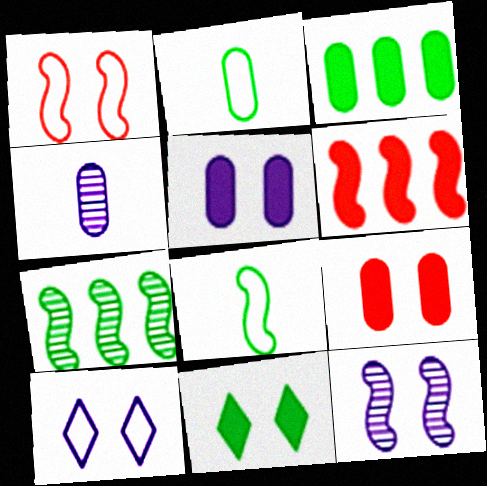[[2, 7, 11], 
[5, 10, 12], 
[6, 8, 12]]